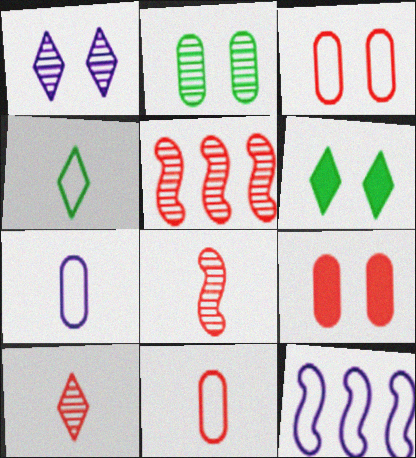[[3, 4, 12], 
[5, 6, 7]]